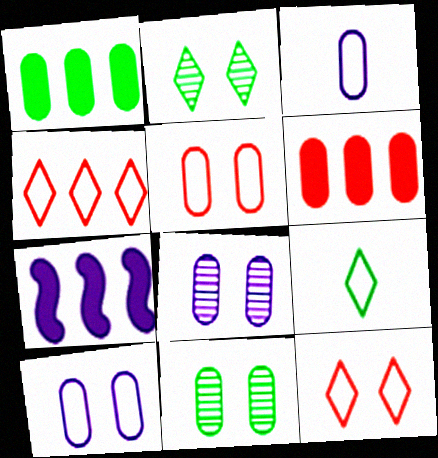[[3, 6, 11]]